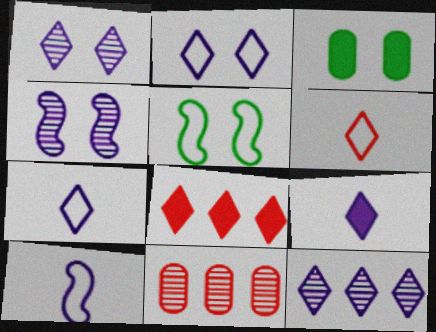[[2, 9, 12], 
[5, 9, 11]]